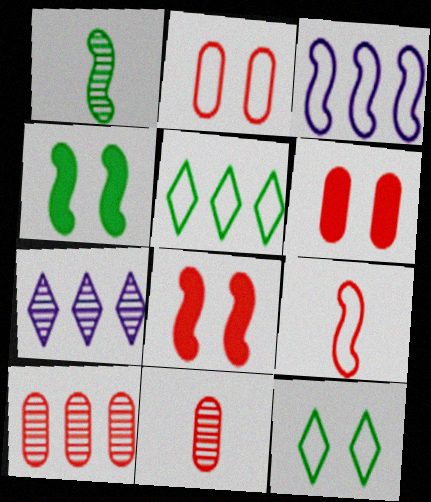[[1, 3, 8]]